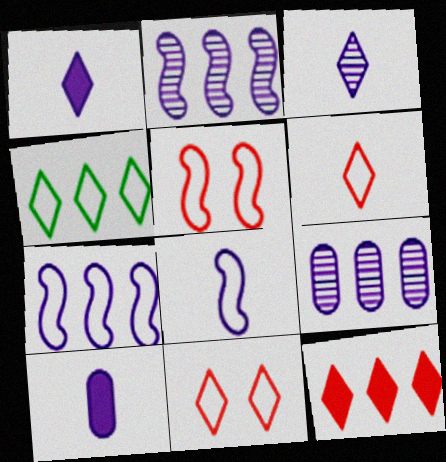[[3, 8, 10]]